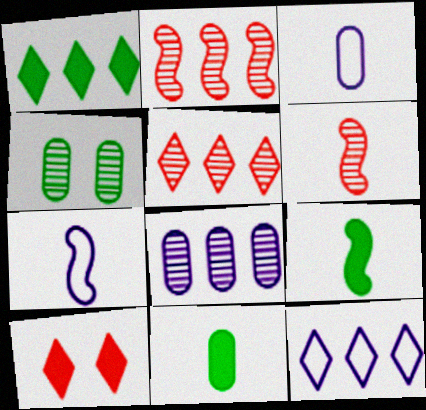[[1, 5, 12], 
[6, 7, 9]]